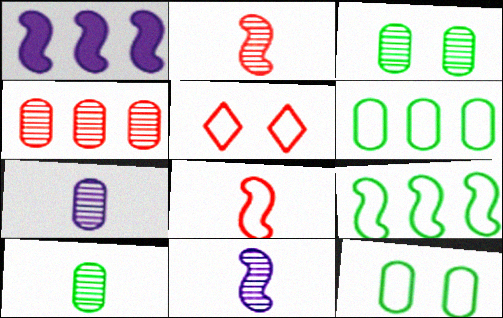[[1, 5, 10], 
[3, 4, 7]]